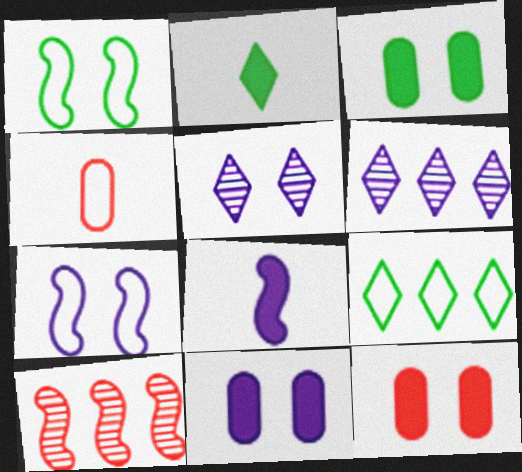[[1, 5, 12], 
[1, 8, 10], 
[3, 11, 12], 
[4, 7, 9], 
[5, 7, 11]]